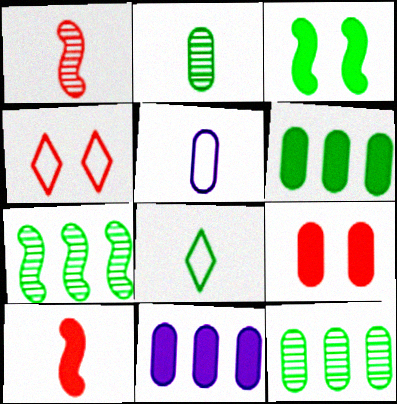[[3, 8, 12], 
[5, 9, 12]]